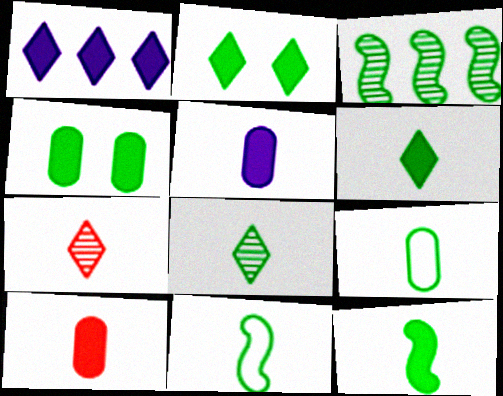[[2, 3, 9], 
[5, 7, 11], 
[8, 9, 12]]